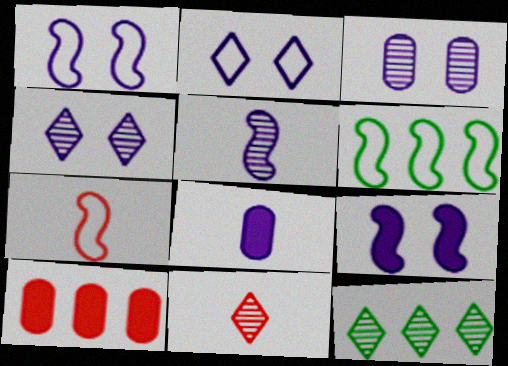[[1, 6, 7], 
[2, 3, 9], 
[4, 11, 12]]